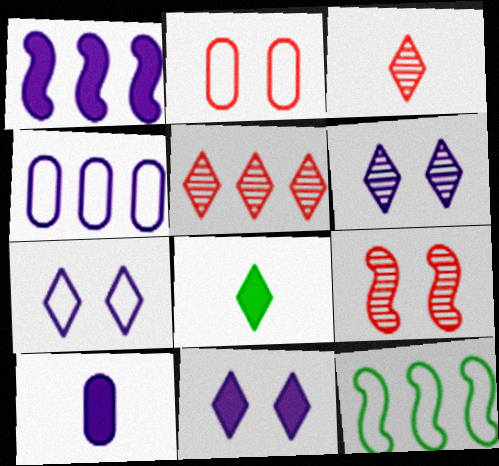[[1, 10, 11], 
[4, 8, 9], 
[5, 7, 8], 
[6, 7, 11]]